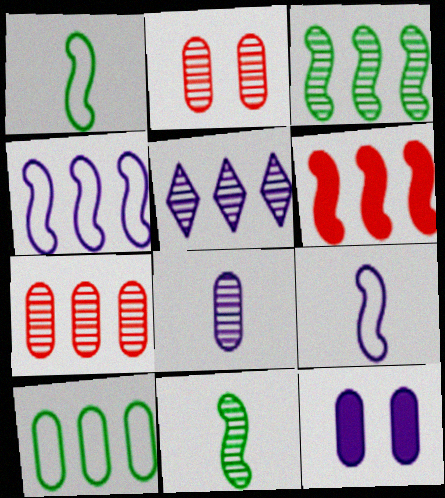[[2, 5, 11], 
[3, 4, 6], 
[3, 5, 7], 
[5, 6, 10], 
[5, 9, 12]]